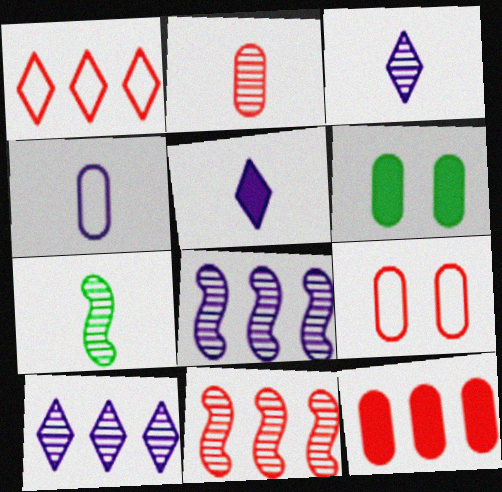[[1, 11, 12], 
[2, 3, 7], 
[2, 9, 12]]